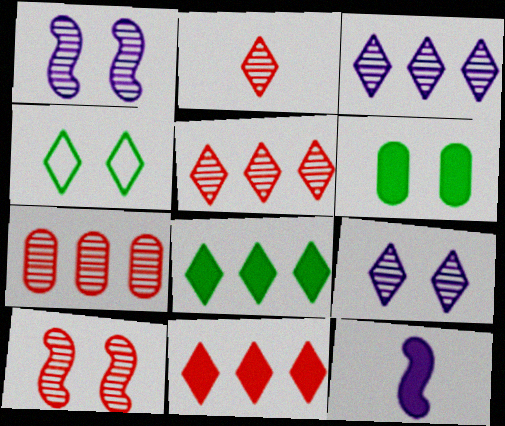[[2, 7, 10], 
[4, 7, 12], 
[6, 11, 12]]